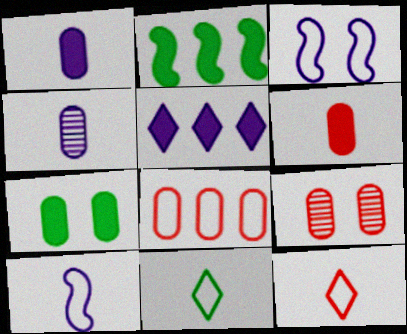[[3, 4, 5], 
[3, 8, 11], 
[4, 7, 8], 
[6, 8, 9]]